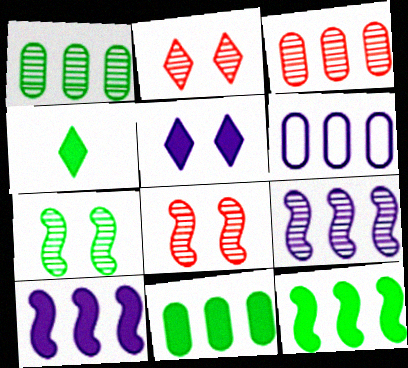[[3, 6, 11], 
[4, 6, 8]]